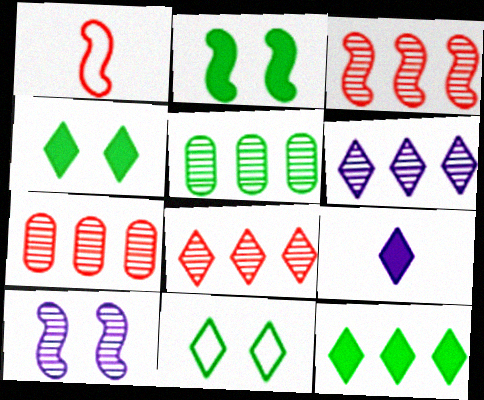[[3, 5, 6], 
[3, 7, 8], 
[8, 9, 11]]